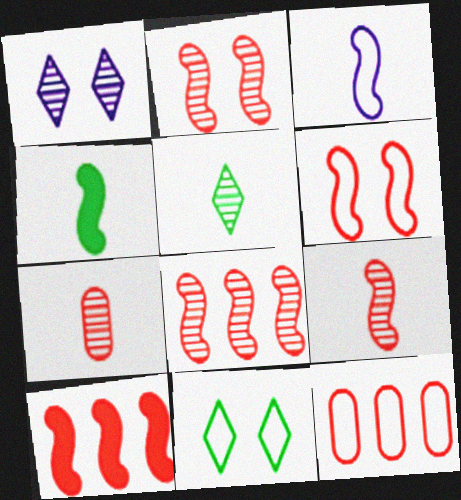[[1, 4, 12], 
[2, 8, 9], 
[3, 4, 9], 
[3, 11, 12], 
[6, 9, 10]]